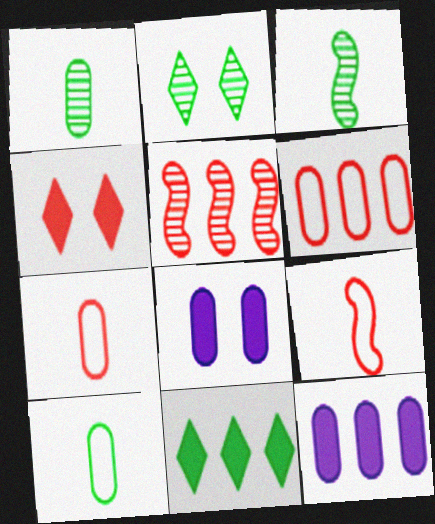[[1, 6, 8], 
[2, 9, 12], 
[4, 5, 7]]